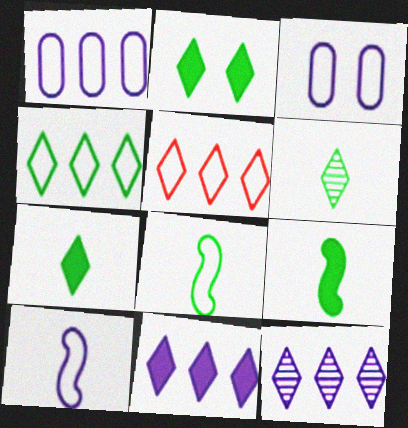[[2, 4, 6], 
[3, 5, 8]]